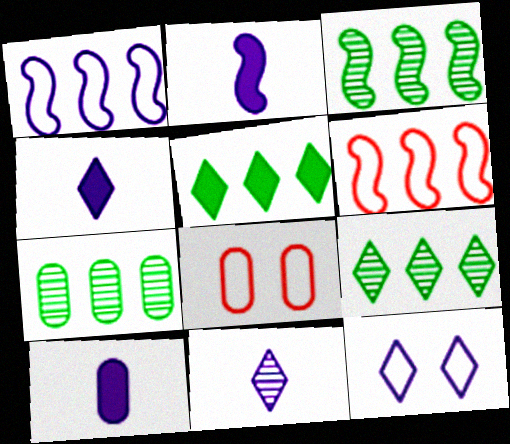[[2, 4, 10], 
[2, 8, 9], 
[3, 4, 8], 
[3, 7, 9], 
[7, 8, 10]]